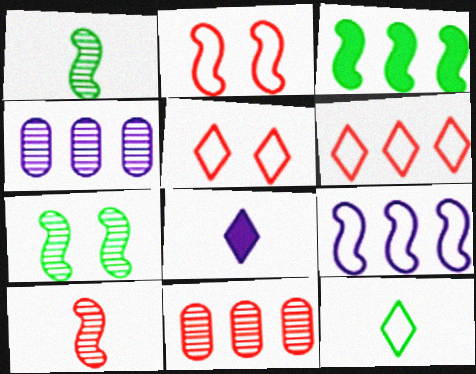[[3, 4, 6]]